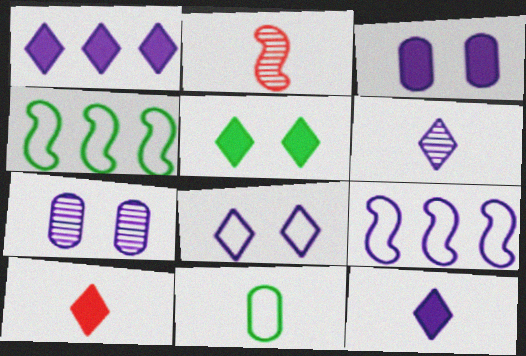[[1, 5, 10], 
[1, 6, 8], 
[2, 11, 12], 
[3, 6, 9], 
[4, 7, 10], 
[7, 9, 12]]